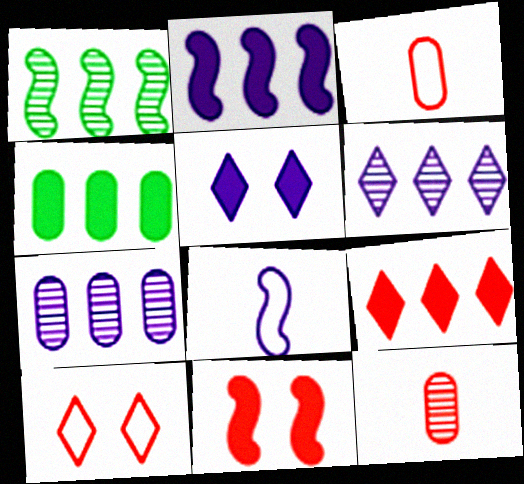[[1, 3, 5], 
[1, 8, 11], 
[2, 4, 9], 
[5, 7, 8]]